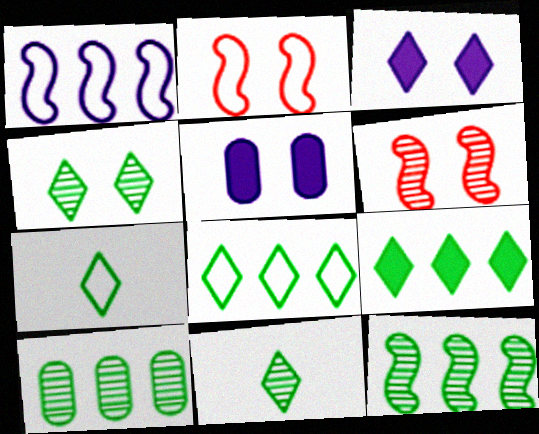[[2, 4, 5], 
[4, 7, 9]]